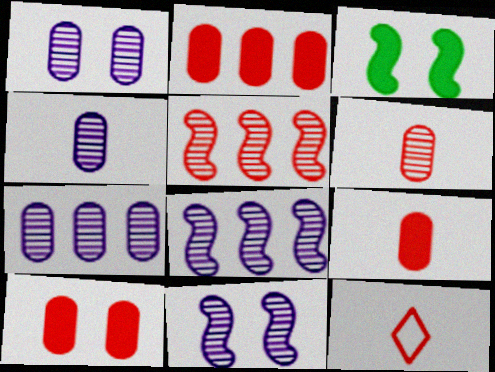[[1, 4, 7], 
[2, 9, 10], 
[3, 7, 12], 
[5, 10, 12]]